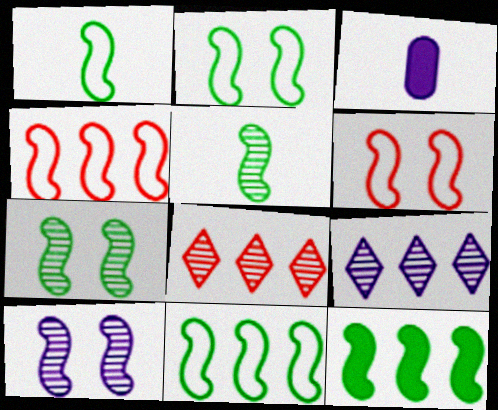[[1, 2, 11], 
[1, 7, 12], 
[2, 3, 8], 
[2, 5, 12]]